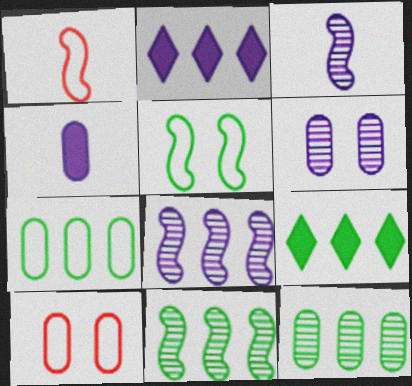[[1, 6, 9], 
[3, 9, 10], 
[4, 10, 12], 
[7, 9, 11]]